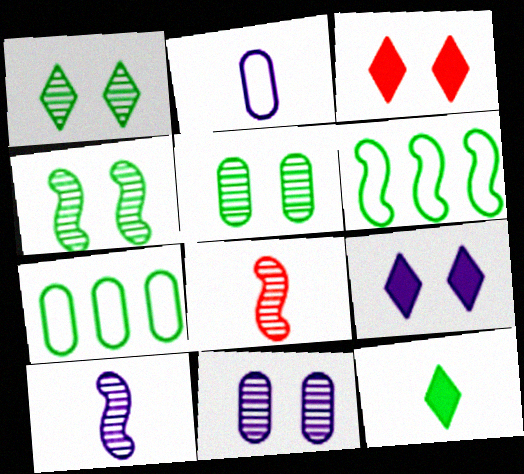[[1, 4, 5], 
[2, 8, 12], 
[3, 7, 10], 
[4, 7, 12], 
[5, 6, 12], 
[7, 8, 9]]